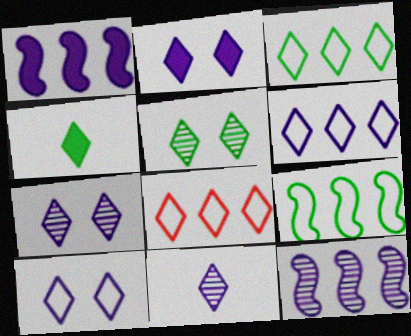[[2, 6, 11], 
[2, 7, 10], 
[3, 4, 5], 
[3, 6, 8], 
[4, 7, 8]]